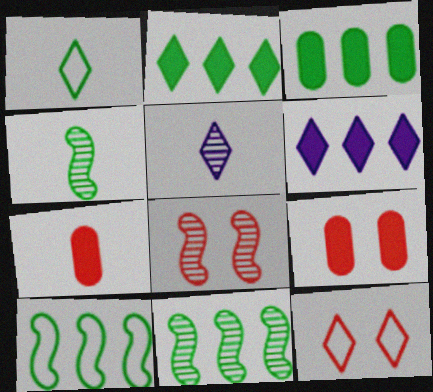[[2, 5, 12], 
[5, 9, 10], 
[8, 9, 12]]